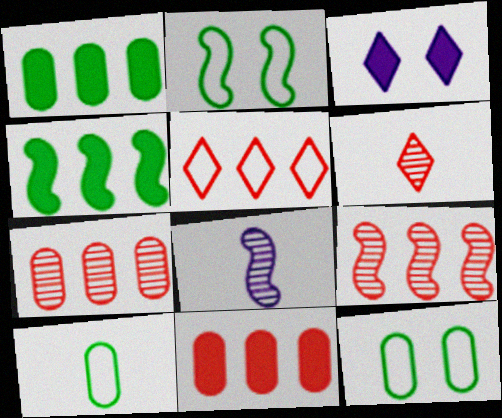[[3, 9, 10], 
[5, 9, 11]]